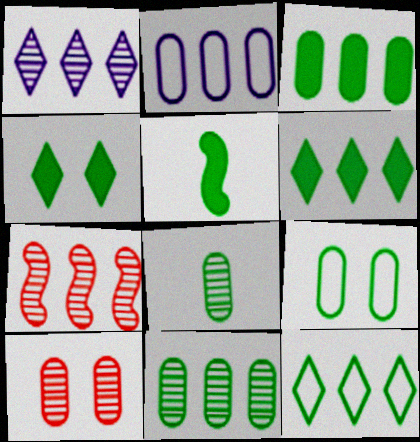[[1, 7, 11], 
[2, 6, 7], 
[3, 4, 5], 
[3, 8, 9]]